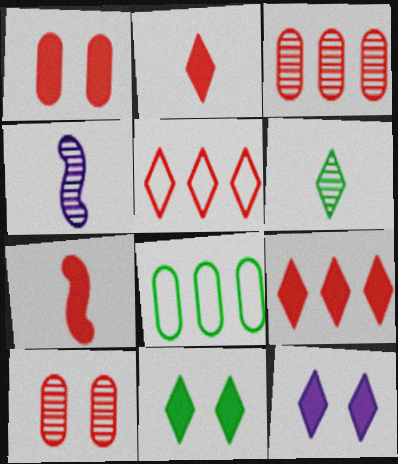[[1, 7, 9], 
[5, 6, 12], 
[5, 7, 10]]